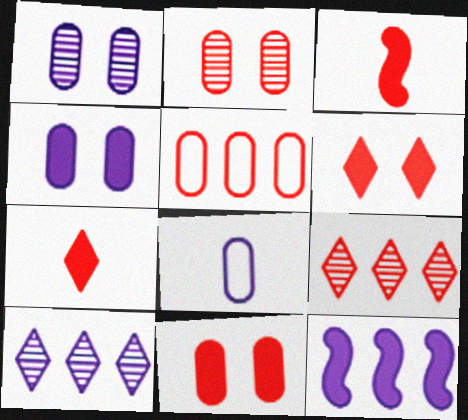[]